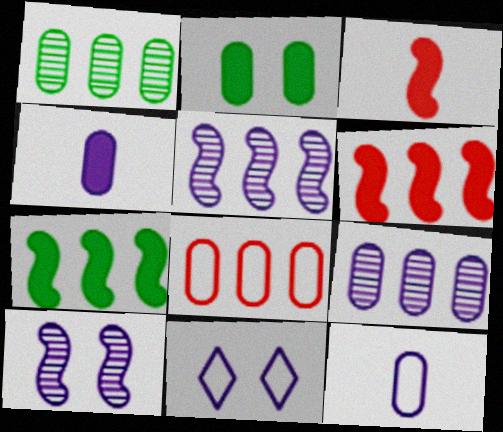[[1, 3, 11], 
[4, 5, 11]]